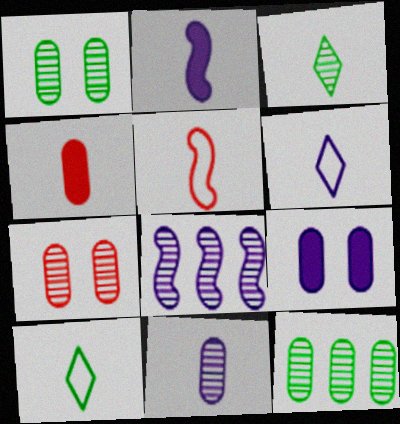[[2, 6, 11], 
[3, 7, 8], 
[6, 8, 9], 
[7, 11, 12]]